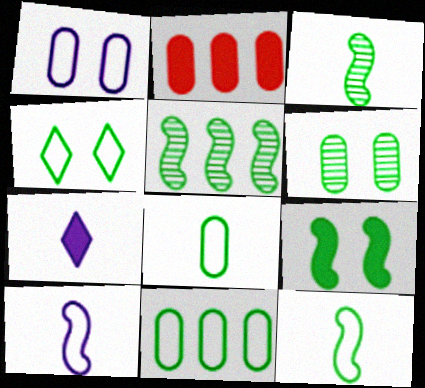[[2, 7, 9], 
[4, 6, 9], 
[4, 11, 12], 
[5, 9, 12]]